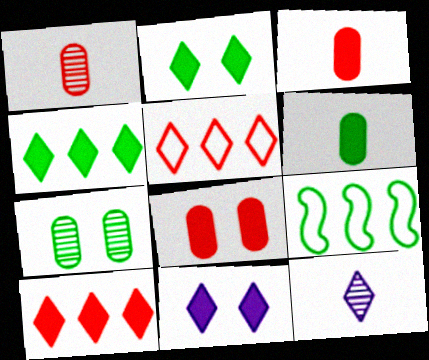[[1, 9, 11], 
[2, 5, 12], 
[8, 9, 12]]